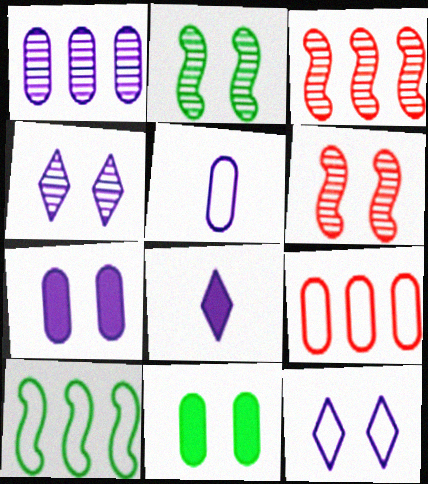[[1, 5, 7], 
[2, 8, 9], 
[6, 11, 12]]